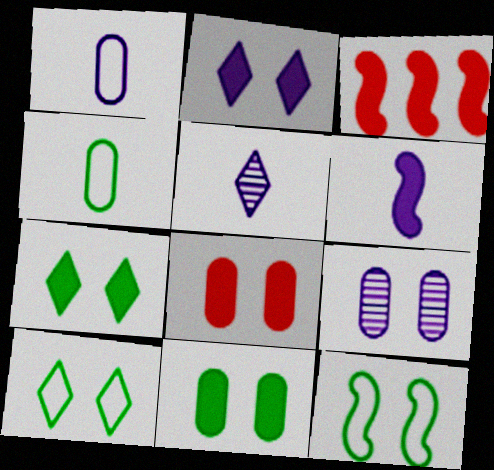[[1, 5, 6]]